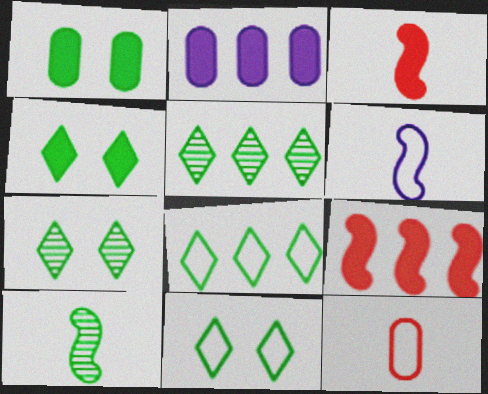[[1, 8, 10], 
[2, 3, 4], 
[3, 6, 10], 
[4, 7, 11]]